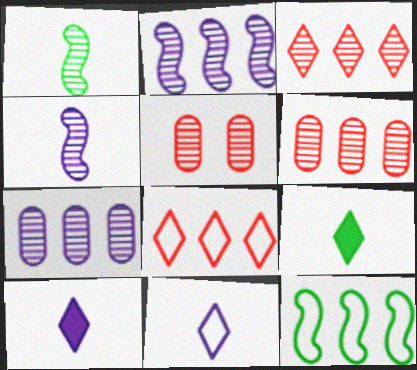[[5, 10, 12]]